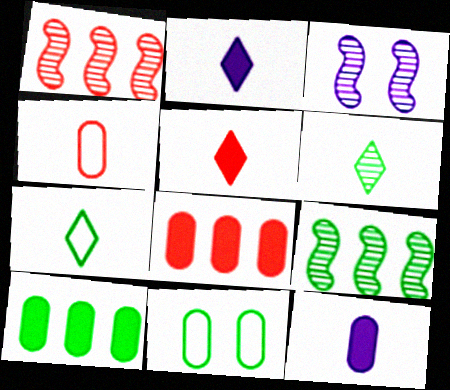[[1, 2, 11], 
[3, 7, 8]]